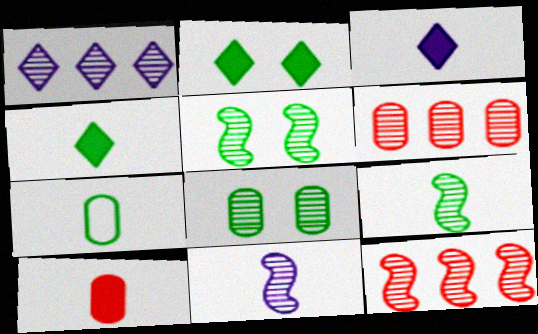[[4, 7, 9], 
[5, 11, 12]]